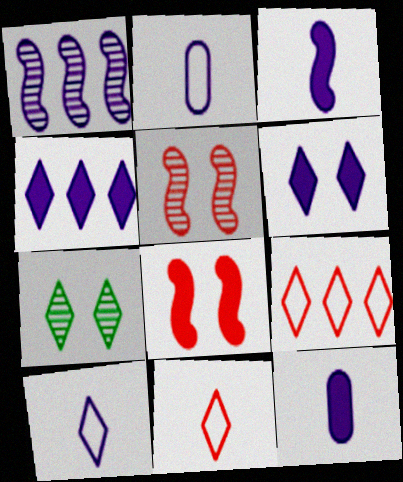[[1, 2, 6], 
[4, 7, 11]]